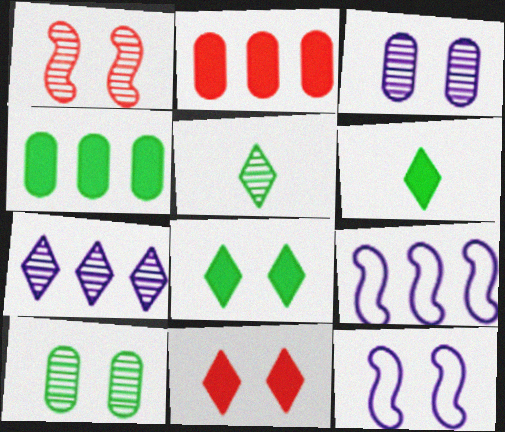[[2, 5, 12], 
[10, 11, 12]]